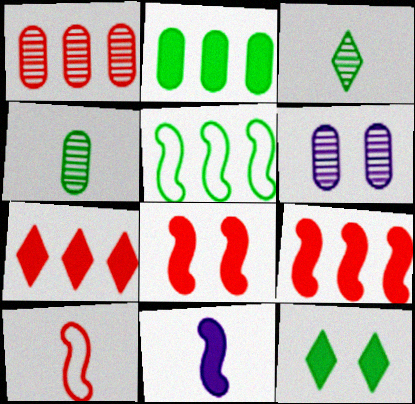[[1, 4, 6], 
[4, 5, 12]]